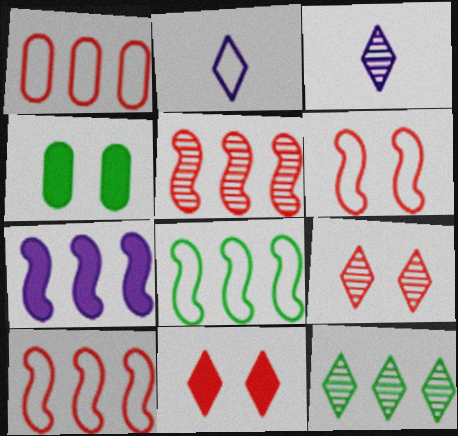[[1, 7, 12], 
[2, 4, 5], 
[2, 11, 12], 
[3, 4, 10], 
[3, 9, 12], 
[5, 7, 8]]